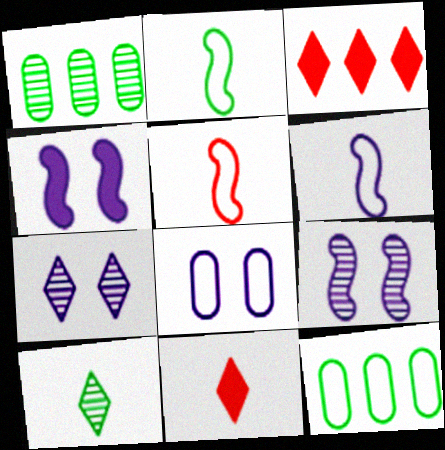[[2, 5, 6], 
[4, 7, 8], 
[9, 11, 12]]